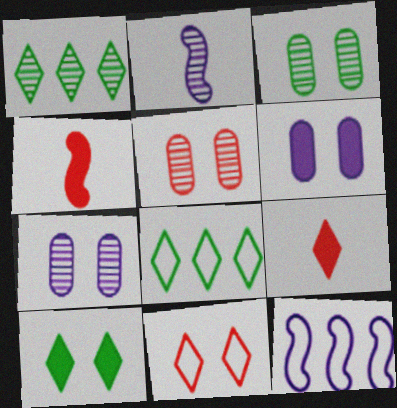[[1, 2, 5], 
[3, 5, 7], 
[3, 9, 12], 
[4, 7, 8]]